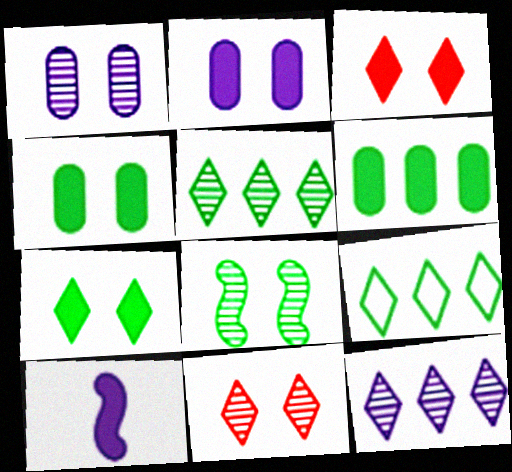[[1, 8, 11], 
[3, 6, 10]]